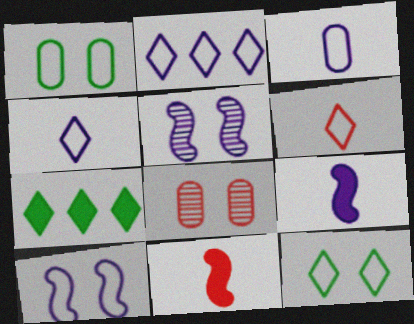[[2, 3, 10], 
[2, 6, 12]]